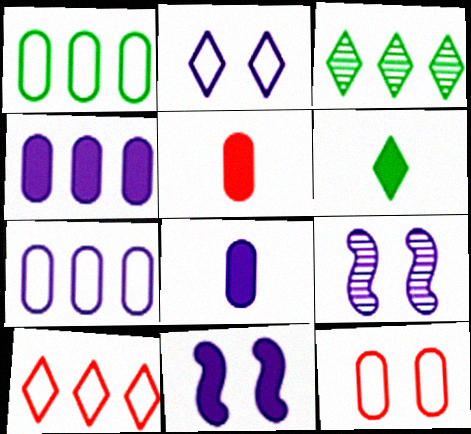[]